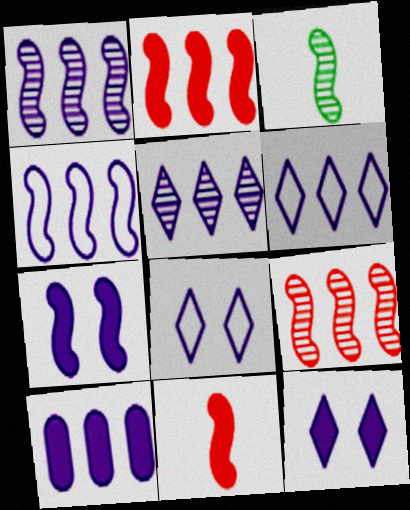[[1, 6, 10], 
[4, 5, 10]]